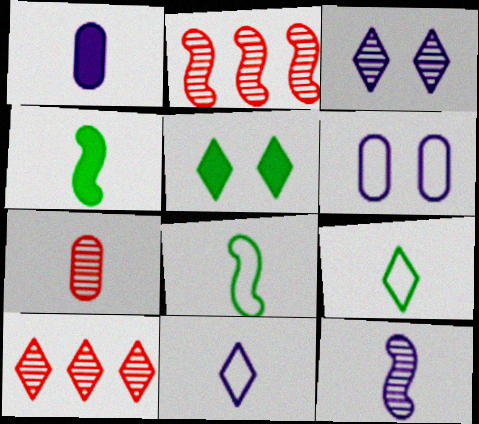[[1, 11, 12], 
[4, 6, 10], 
[4, 7, 11], 
[5, 10, 11]]